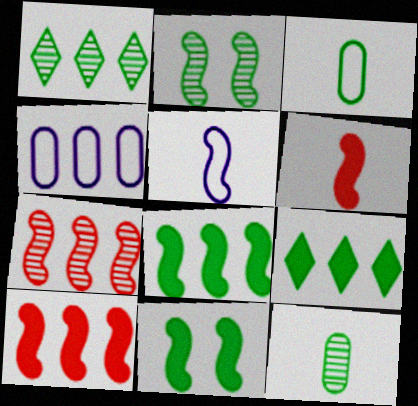[[1, 2, 12], 
[1, 3, 11], 
[1, 4, 10], 
[2, 3, 9], 
[2, 5, 10], 
[4, 7, 9], 
[5, 7, 11]]